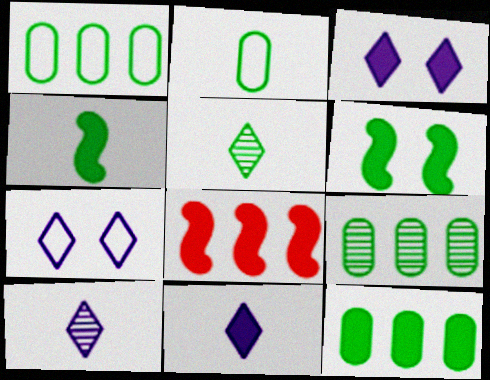[[1, 5, 6], 
[1, 9, 12], 
[2, 4, 5]]